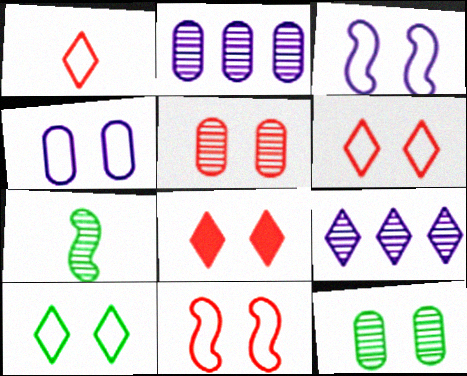[[3, 8, 12], 
[4, 10, 11], 
[5, 7, 9], 
[5, 8, 11]]